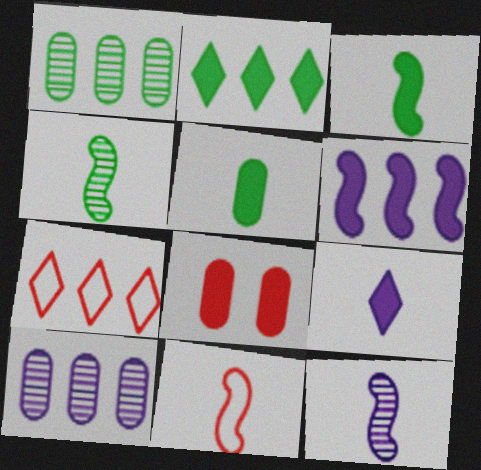[[1, 6, 7], 
[3, 11, 12]]